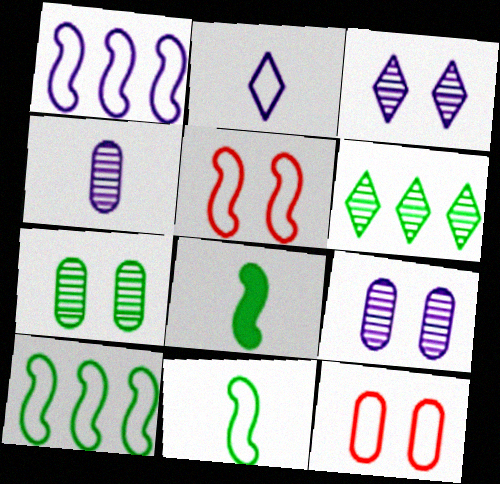[[1, 5, 11], 
[2, 10, 12]]